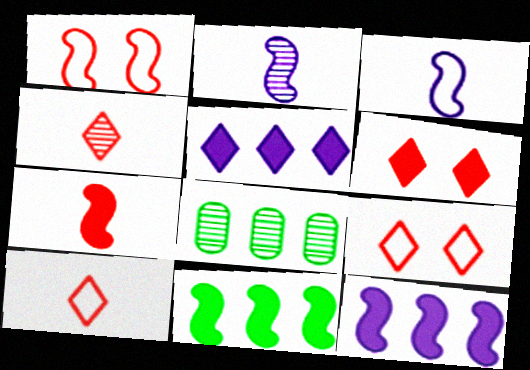[[1, 2, 11], 
[3, 6, 8]]